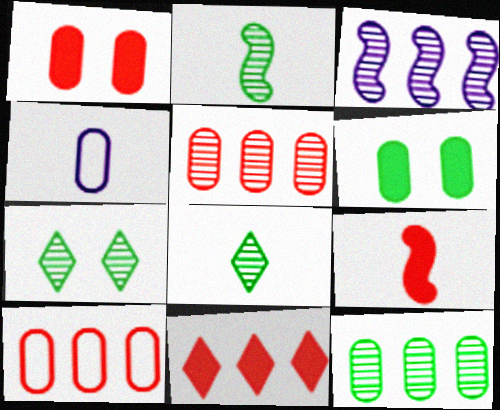[[1, 4, 12], 
[1, 9, 11], 
[2, 7, 12], 
[4, 5, 6], 
[4, 8, 9]]